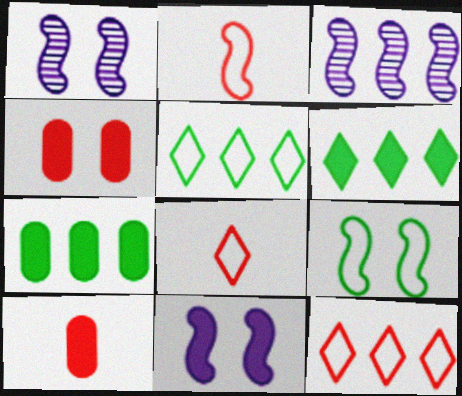[[1, 5, 10], 
[1, 7, 8], 
[3, 7, 12], 
[6, 10, 11]]